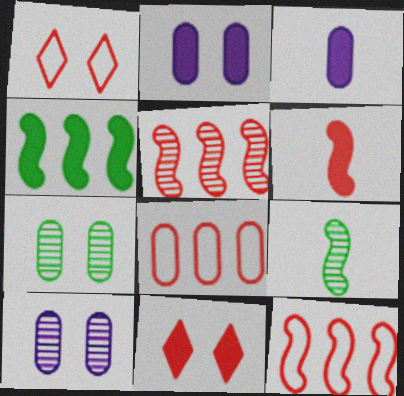[[3, 4, 11], 
[3, 7, 8]]